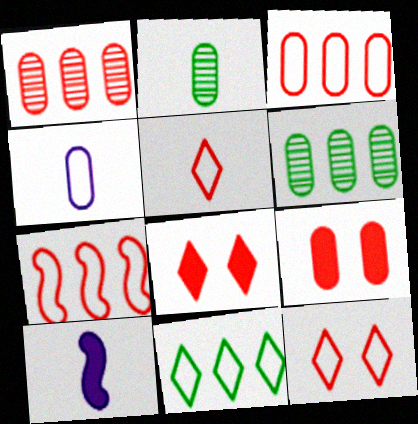[[2, 5, 10], 
[4, 6, 9], 
[6, 10, 12]]